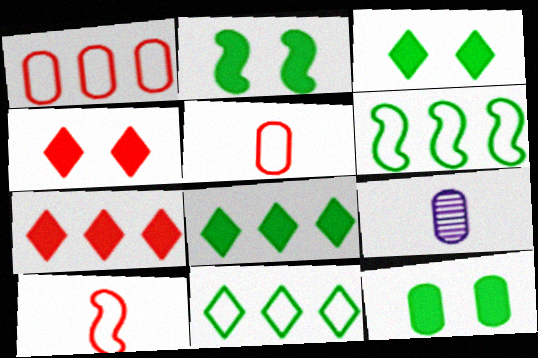[[1, 9, 12], 
[2, 3, 12], 
[4, 6, 9]]